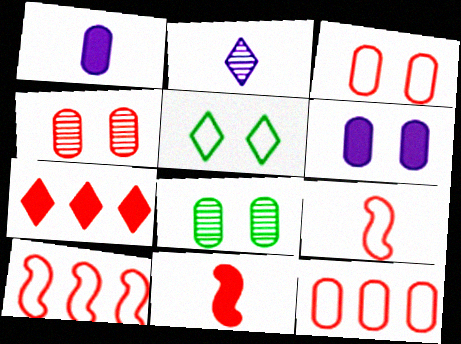[[1, 8, 12], 
[2, 5, 7], 
[3, 6, 8], 
[4, 7, 9]]